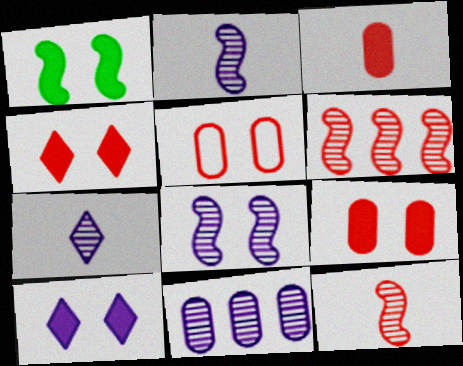[[1, 9, 10], 
[7, 8, 11]]